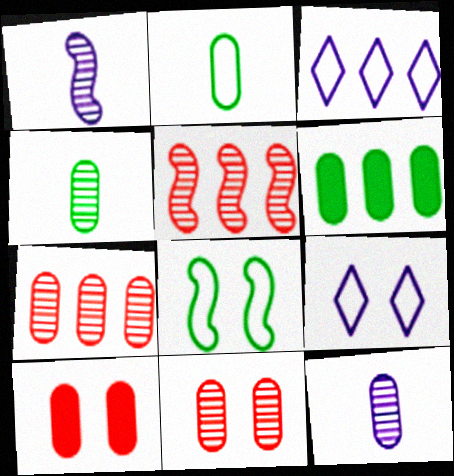[[3, 5, 6]]